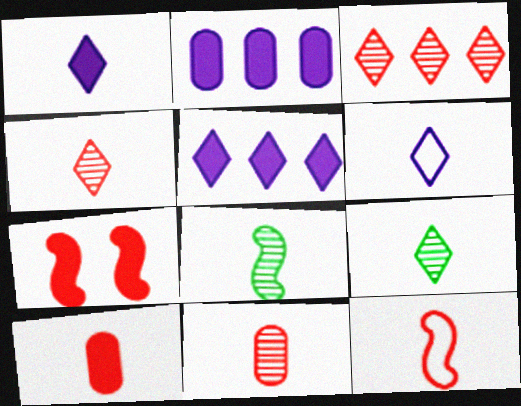[[4, 10, 12], 
[6, 8, 10]]